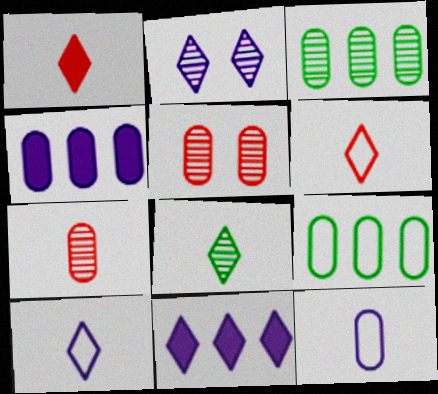[[1, 8, 10], 
[2, 10, 11]]